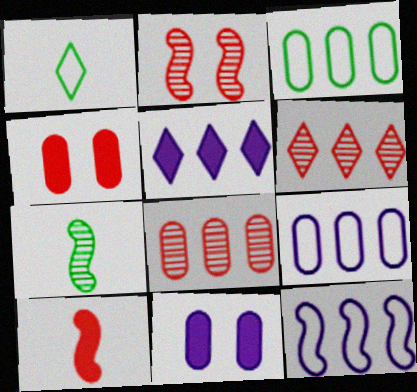[]